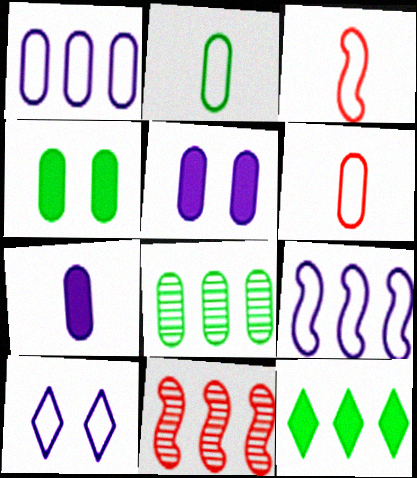[[1, 11, 12], 
[2, 4, 8], 
[5, 6, 8]]